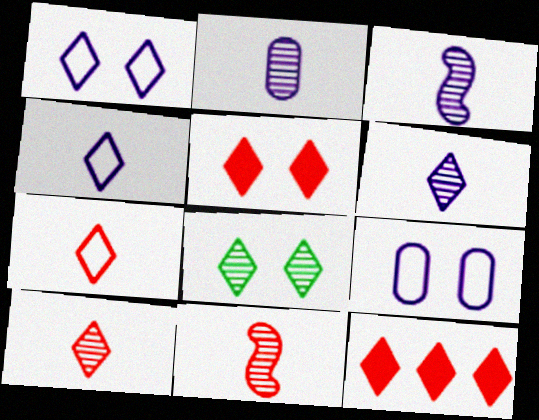[[1, 5, 8], 
[2, 3, 6], 
[4, 8, 12]]